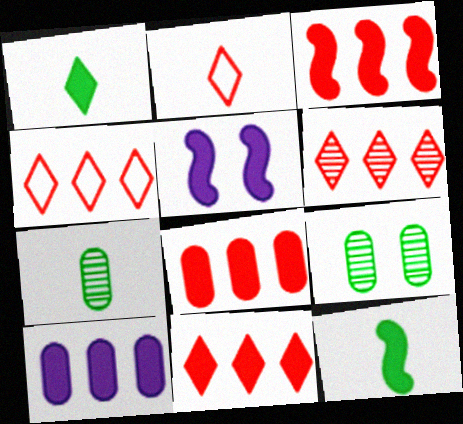[[1, 5, 8], 
[3, 5, 12], 
[3, 8, 11], 
[4, 5, 7], 
[4, 6, 11]]